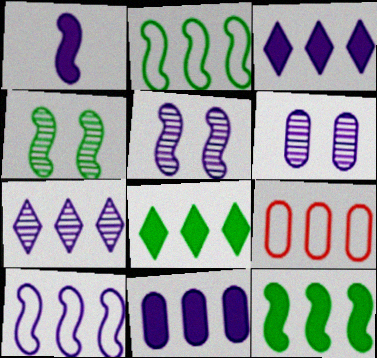[[1, 5, 10], 
[7, 9, 12], 
[7, 10, 11]]